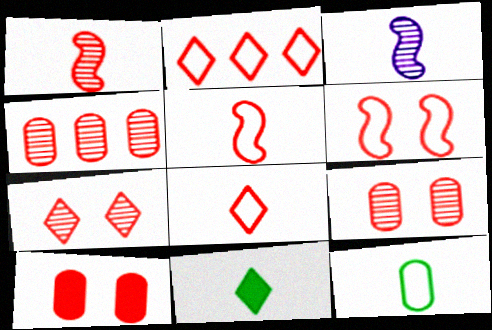[[1, 2, 10], 
[1, 4, 7], 
[6, 7, 10]]